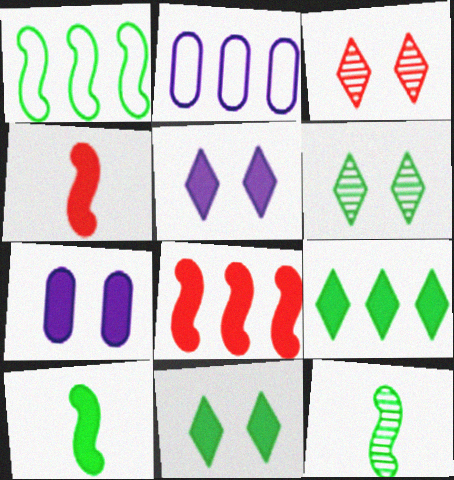[[2, 3, 10], 
[2, 4, 6], 
[4, 7, 9]]